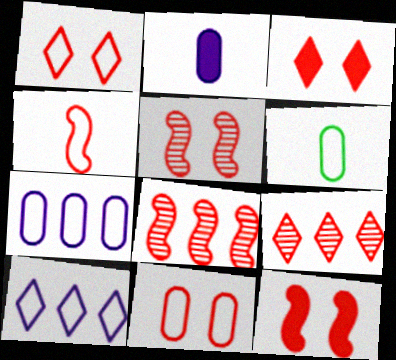[[3, 5, 11], 
[4, 8, 12], 
[6, 7, 11]]